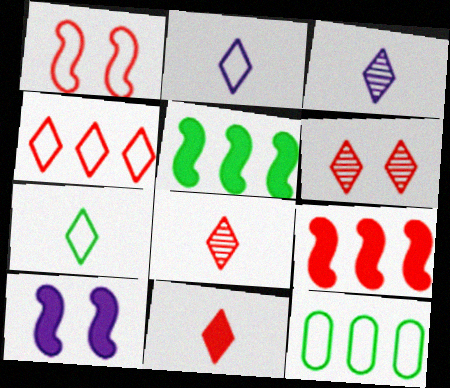[[1, 2, 12], 
[3, 7, 11], 
[4, 6, 11], 
[8, 10, 12]]